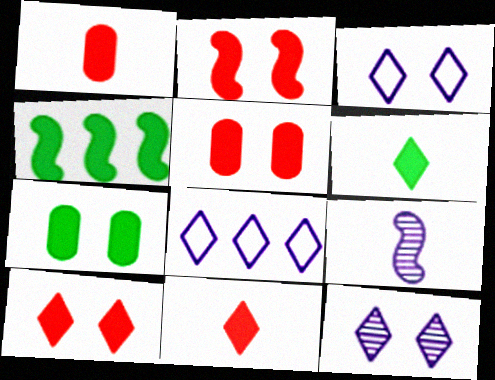[[2, 5, 10], 
[4, 6, 7]]